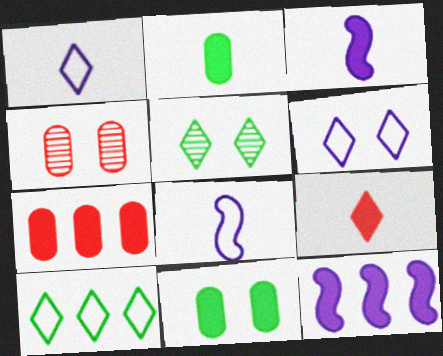[[2, 3, 9], 
[3, 4, 10], 
[5, 7, 8], 
[9, 11, 12]]